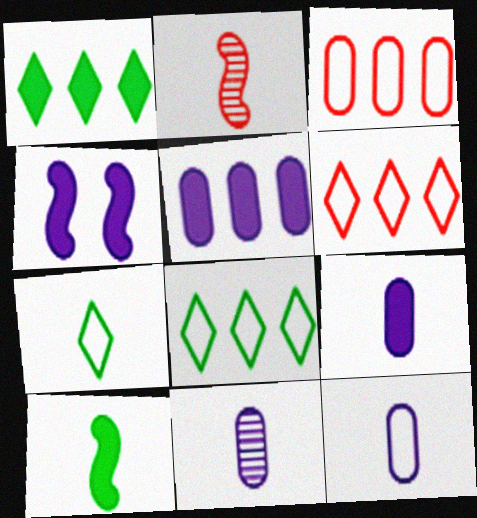[[2, 7, 9], 
[9, 11, 12]]